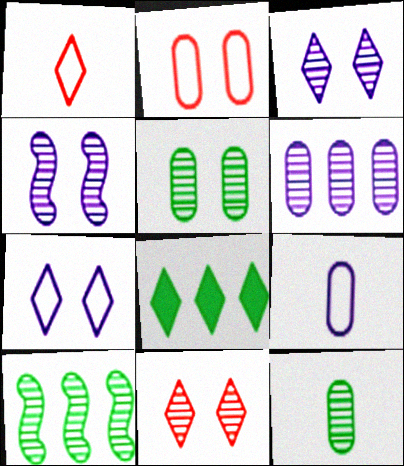[[1, 3, 8], 
[4, 5, 11]]